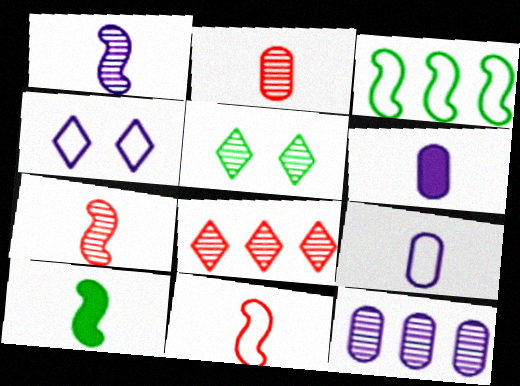[[1, 10, 11], 
[5, 7, 12]]